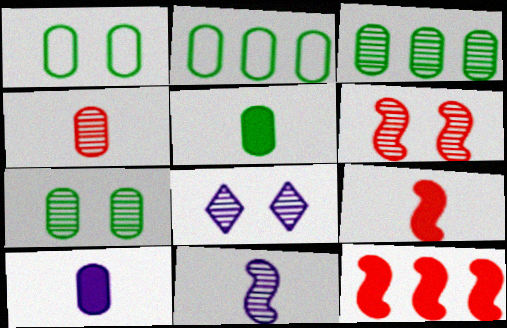[[1, 3, 5], 
[2, 5, 7], 
[2, 8, 9], 
[6, 7, 8]]